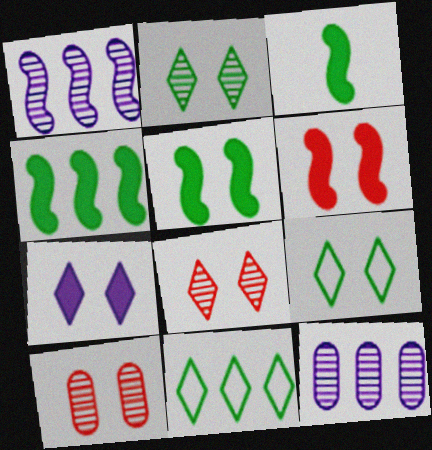[[3, 4, 5], 
[7, 8, 9]]